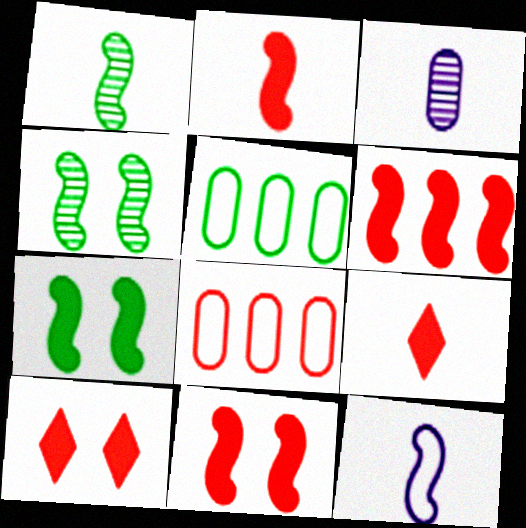[[1, 2, 12], 
[2, 6, 11], 
[4, 6, 12]]